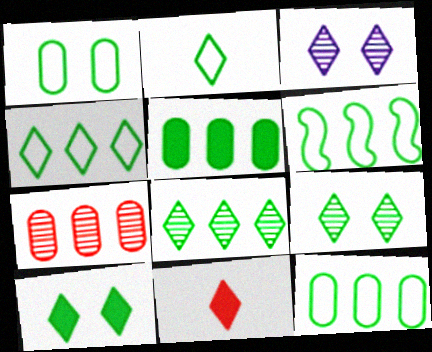[[1, 2, 6], 
[2, 8, 10], 
[3, 4, 11], 
[4, 6, 12], 
[5, 6, 8]]